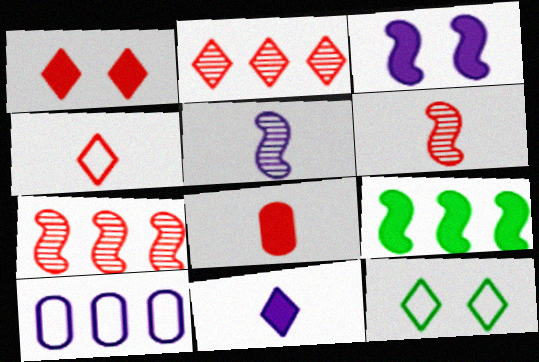[[1, 2, 4], 
[2, 9, 10], 
[2, 11, 12], 
[4, 6, 8]]